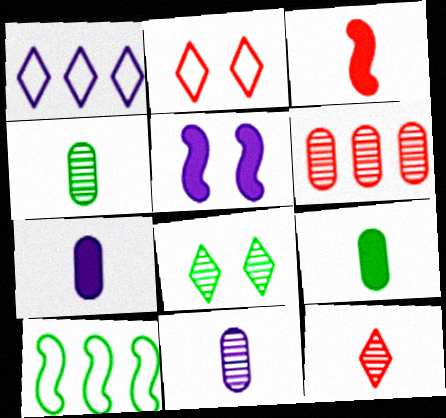[[1, 5, 11], 
[2, 3, 6], 
[8, 9, 10]]